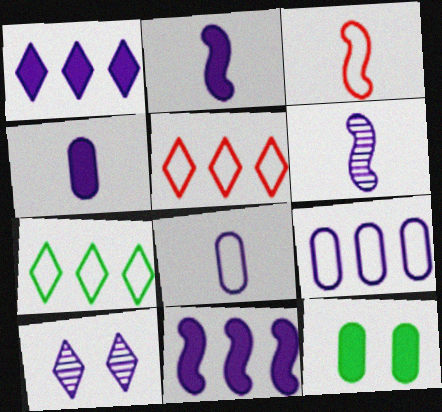[[2, 9, 10], 
[5, 6, 12], 
[8, 10, 11]]